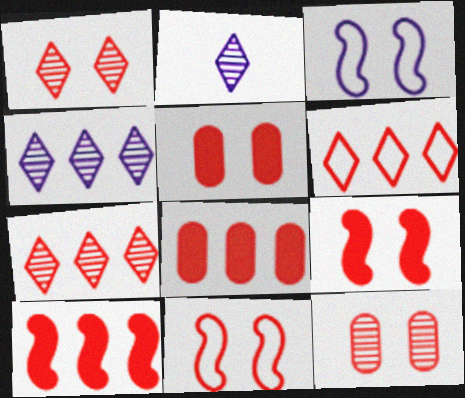[[1, 5, 11]]